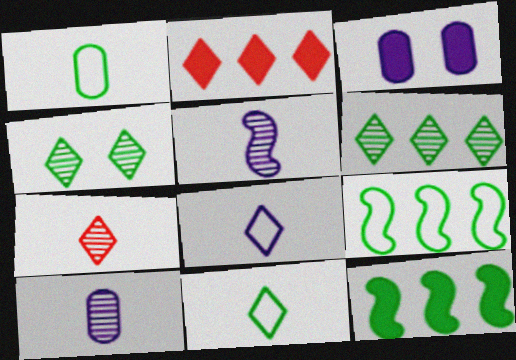[[1, 4, 12], 
[2, 4, 8], 
[3, 7, 9]]